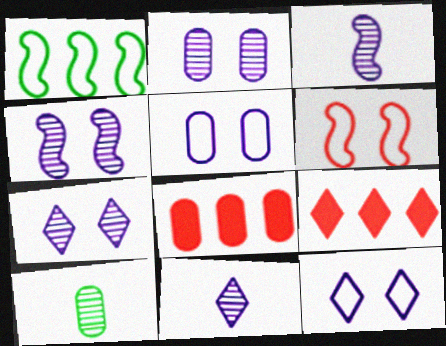[[2, 4, 7], 
[5, 8, 10]]